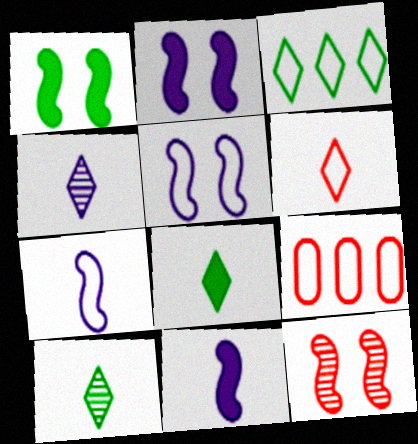[[1, 4, 9], 
[1, 5, 12], 
[2, 9, 10], 
[4, 6, 8]]